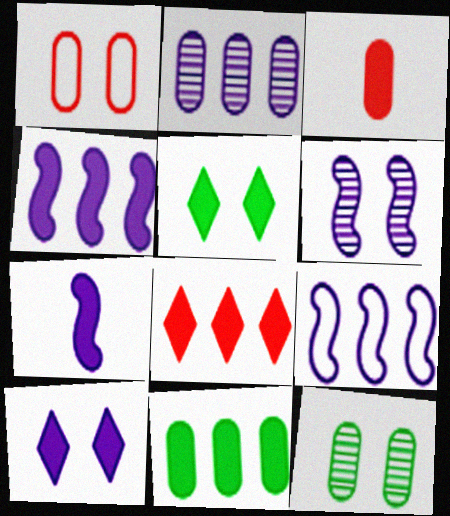[[1, 5, 6], 
[3, 4, 5], 
[4, 8, 11], 
[6, 7, 9]]